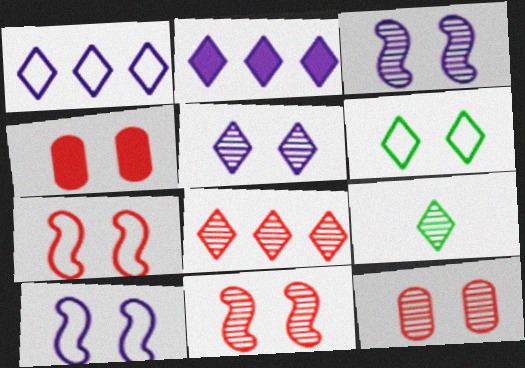[[3, 4, 6], 
[5, 8, 9]]